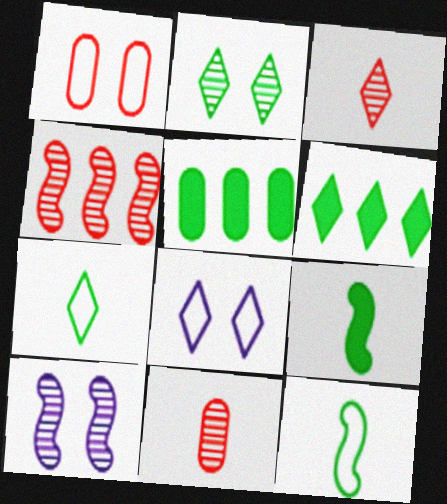[[2, 5, 12], 
[2, 6, 7], 
[3, 6, 8]]